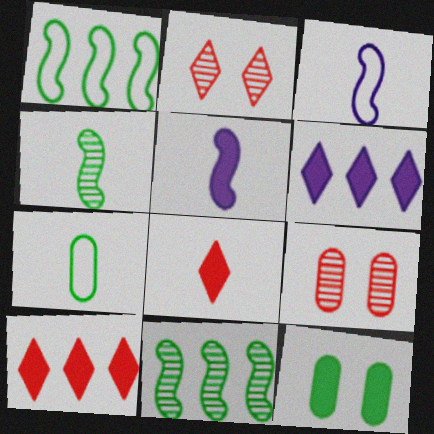[[5, 10, 12]]